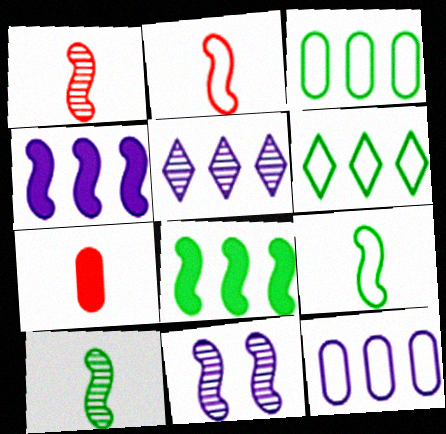[[2, 8, 11], 
[4, 5, 12], 
[6, 7, 11]]